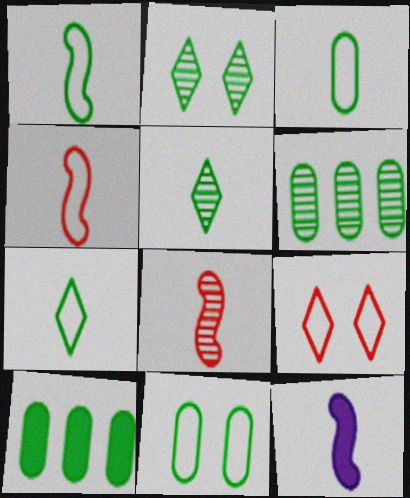[[1, 2, 10], 
[1, 3, 7], 
[1, 8, 12], 
[6, 9, 12]]